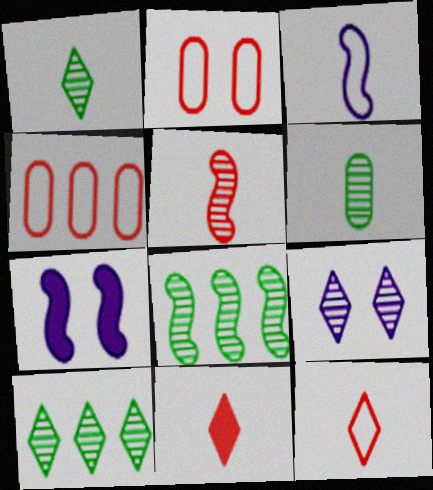[[1, 4, 7], 
[3, 6, 11]]